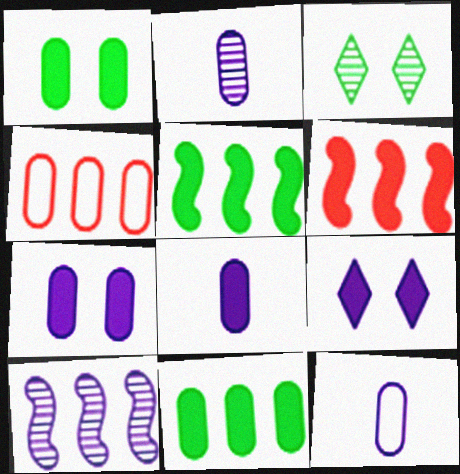[[1, 2, 4], 
[2, 8, 12], 
[3, 6, 12], 
[9, 10, 12]]